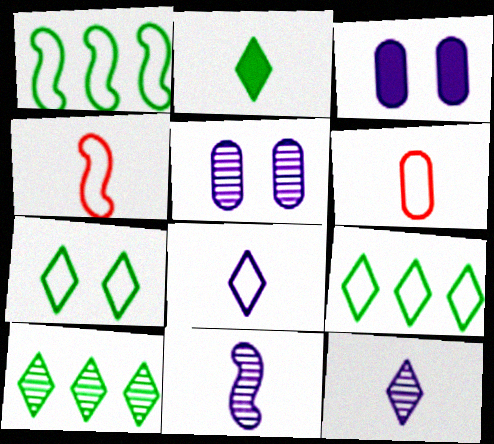[[2, 6, 11], 
[2, 7, 10], 
[3, 4, 10]]